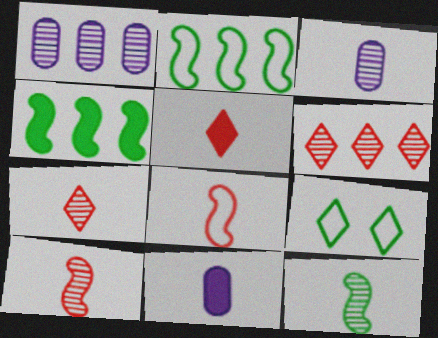[[3, 7, 12]]